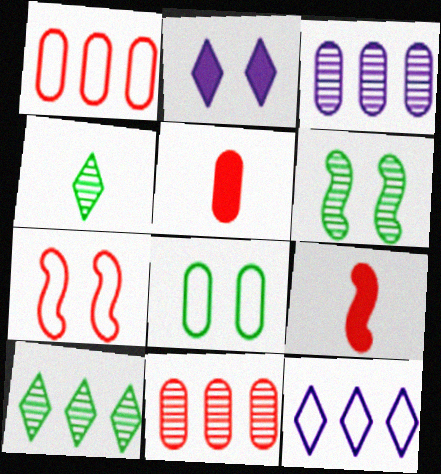[[3, 5, 8], 
[5, 6, 12]]